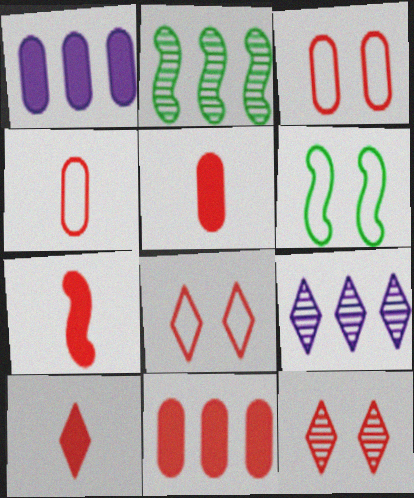[[5, 6, 9], 
[5, 7, 10]]